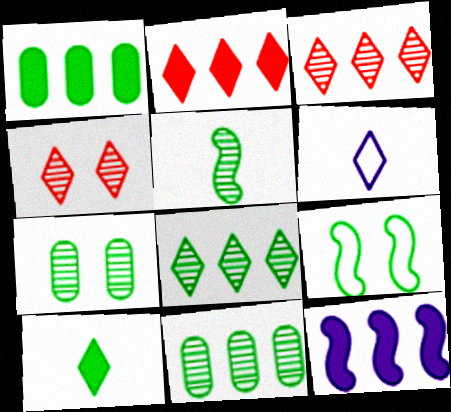[[1, 2, 12], 
[5, 7, 8], 
[9, 10, 11]]